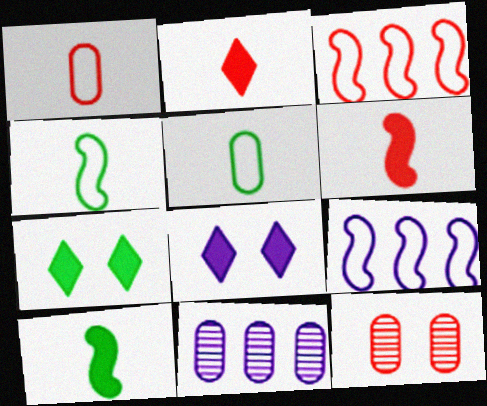[[2, 3, 12]]